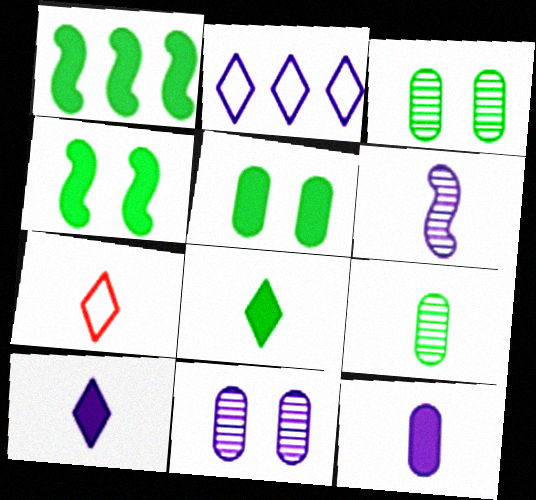[[1, 5, 8], 
[1, 7, 11]]